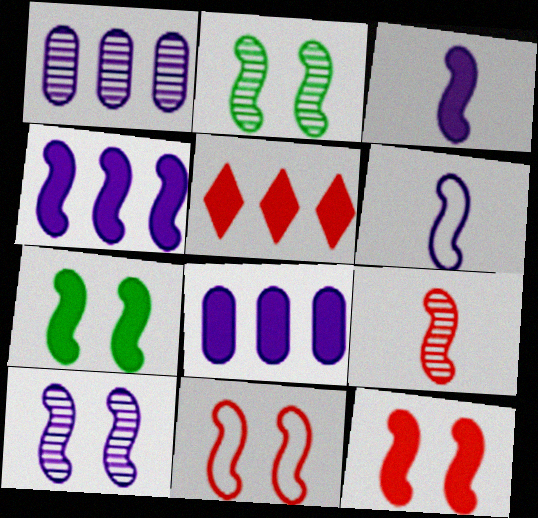[[4, 6, 10], 
[7, 10, 11]]